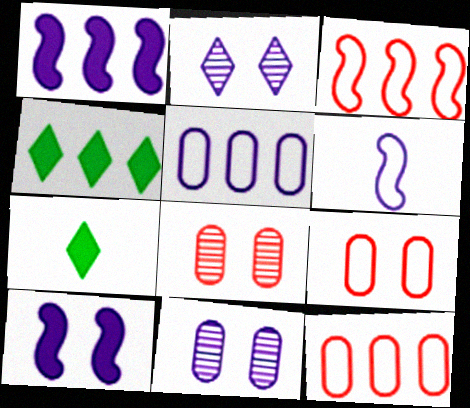[[3, 7, 11], 
[4, 6, 8]]